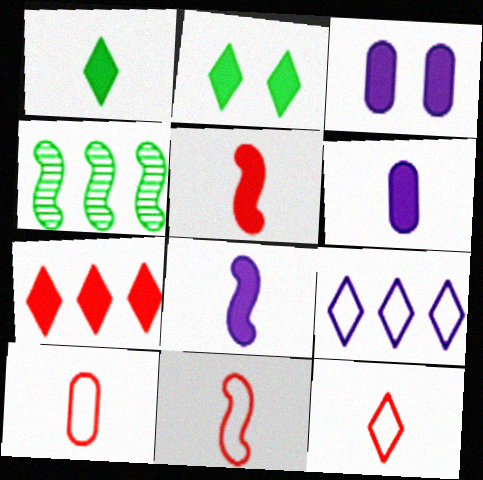[[1, 5, 6], 
[3, 4, 12], 
[10, 11, 12]]